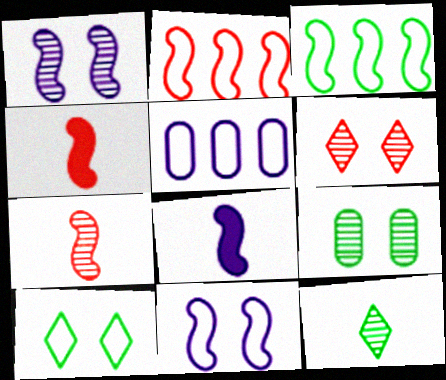[[1, 3, 4], 
[1, 6, 9]]